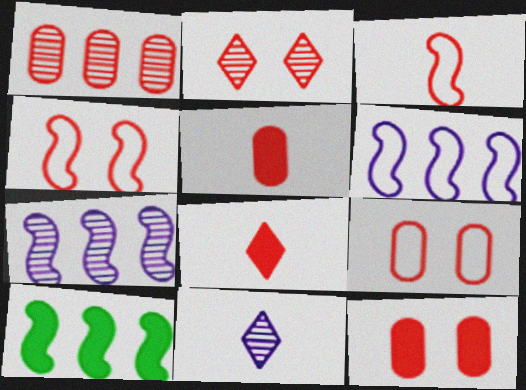[[1, 4, 8], 
[1, 5, 9], 
[2, 4, 12], 
[9, 10, 11]]